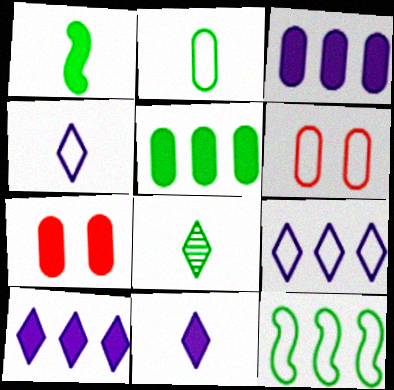[[1, 2, 8], 
[1, 7, 10], 
[4, 6, 12]]